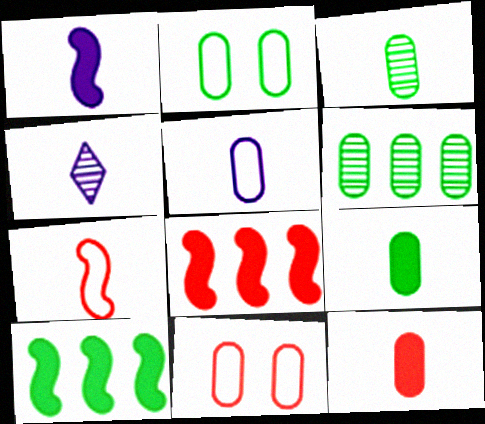[[1, 4, 5], 
[2, 4, 8], 
[2, 6, 9], 
[3, 5, 12], 
[4, 7, 9], 
[4, 10, 11]]